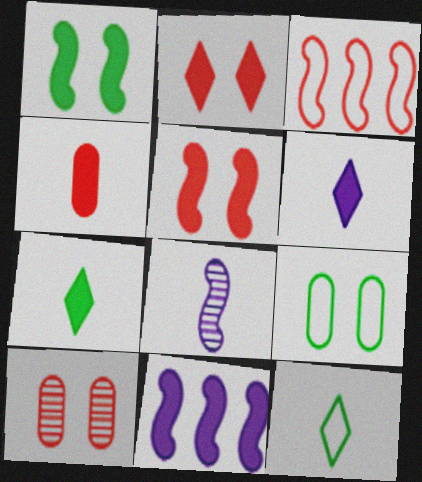[[1, 3, 8], 
[4, 8, 12], 
[10, 11, 12]]